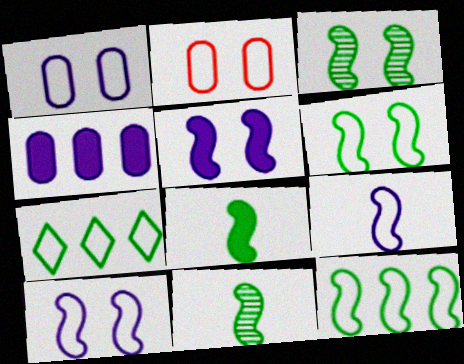[[2, 7, 9], 
[3, 8, 12]]